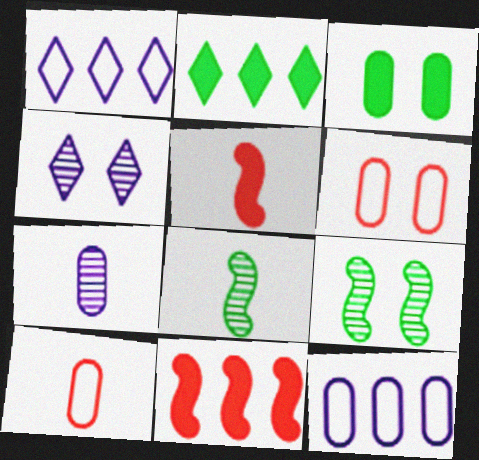[]